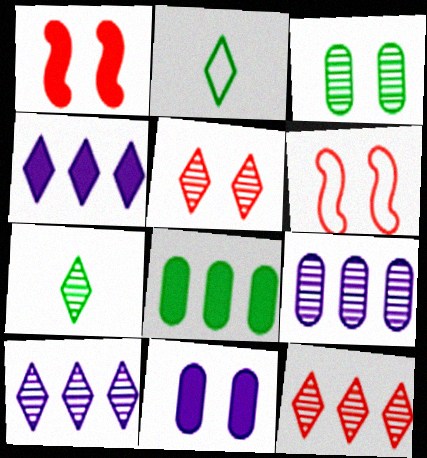[[1, 2, 9], 
[2, 4, 5], 
[5, 7, 10]]